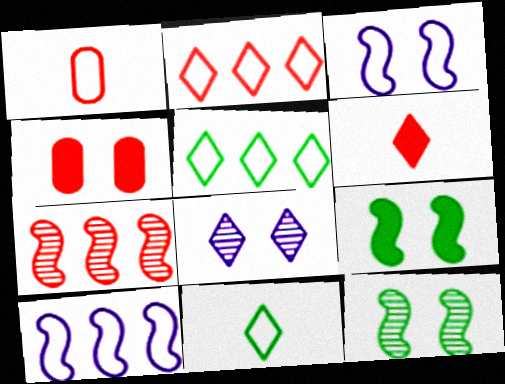[[1, 3, 5], 
[5, 6, 8]]